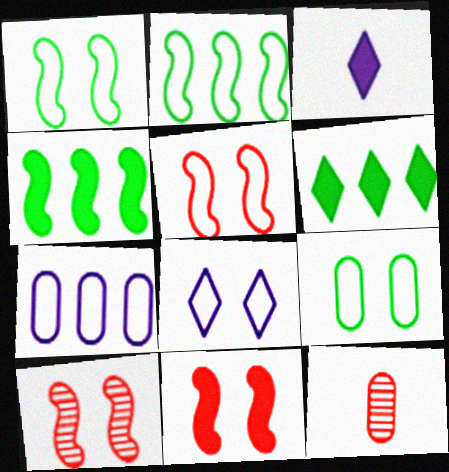[[4, 8, 12], 
[5, 8, 9], 
[5, 10, 11]]